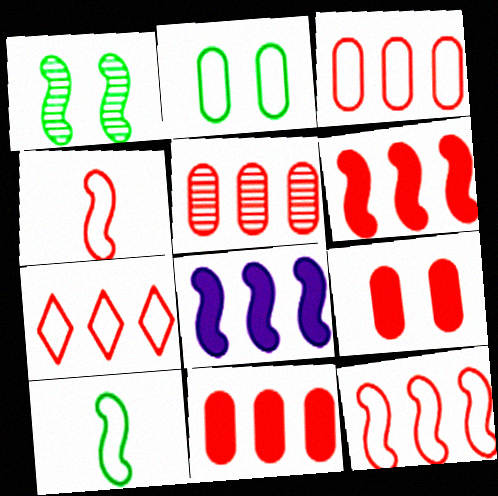[[1, 4, 8], 
[3, 5, 11], 
[3, 7, 12], 
[5, 6, 7]]